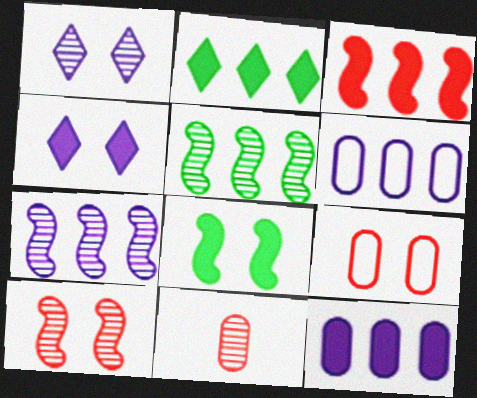[[1, 5, 11], 
[1, 8, 9], 
[2, 3, 12]]